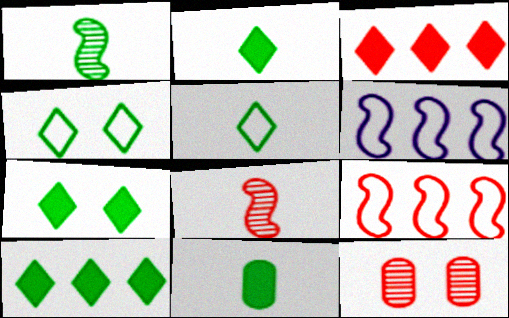[[1, 5, 11], 
[2, 6, 12], 
[2, 7, 10]]